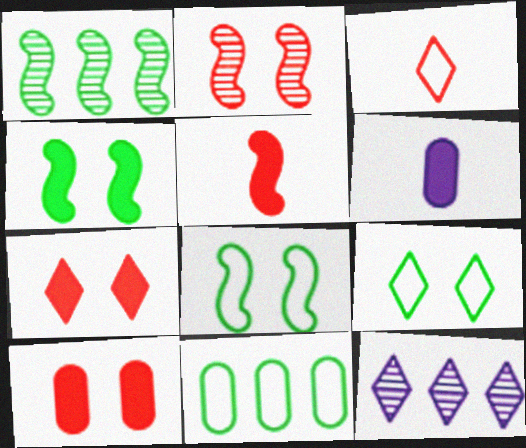[]